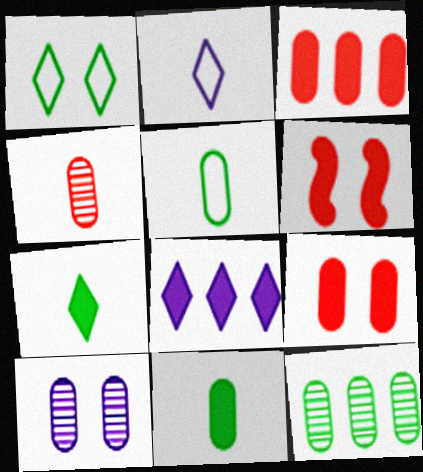[[1, 6, 10], 
[2, 6, 12], 
[3, 5, 10], 
[4, 10, 12], 
[6, 8, 11]]